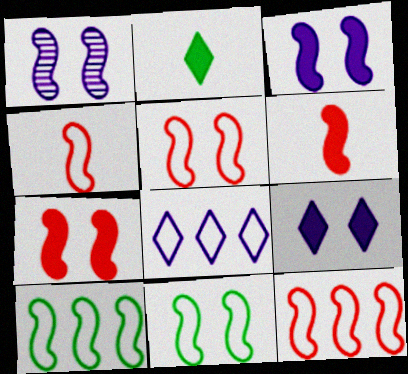[[1, 6, 10], 
[1, 7, 11], 
[4, 5, 12]]